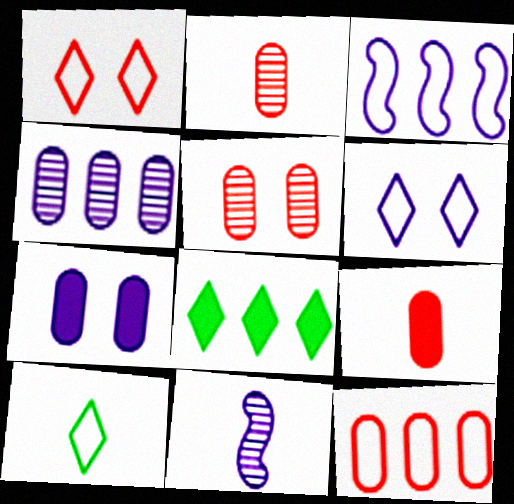[[5, 9, 12], 
[9, 10, 11]]